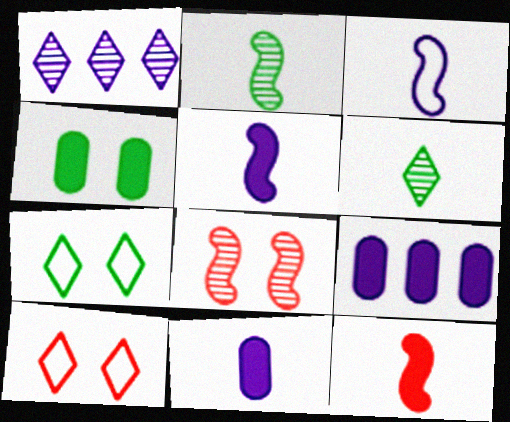[[2, 3, 12], 
[2, 9, 10]]